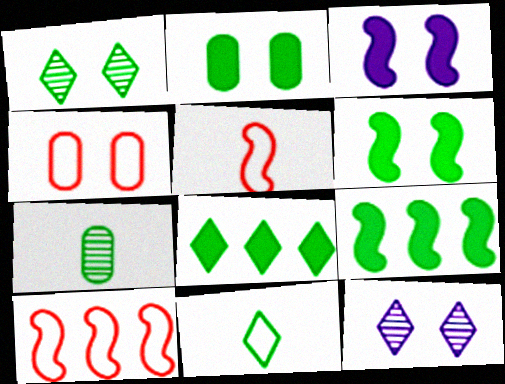[[1, 3, 4], 
[1, 8, 11], 
[4, 6, 12]]